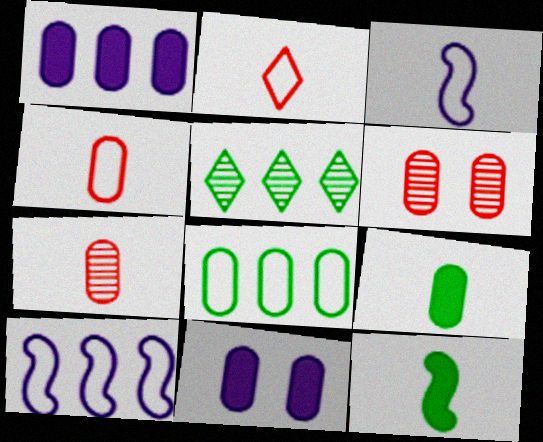[[7, 8, 11]]